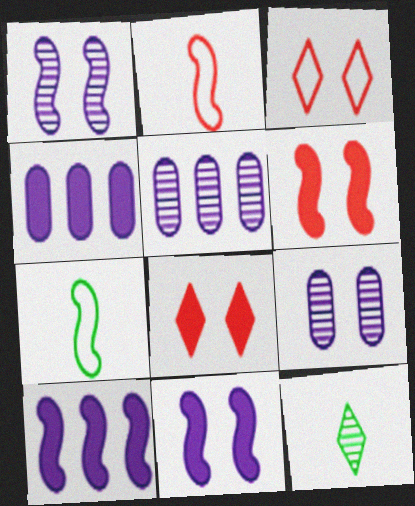[[5, 7, 8]]